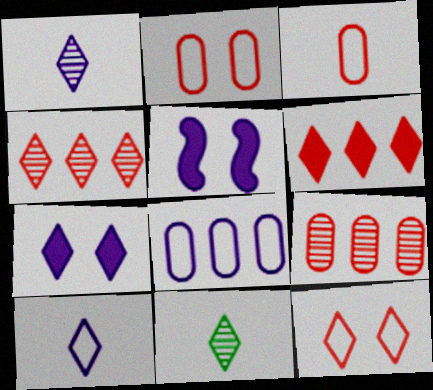[[1, 5, 8]]